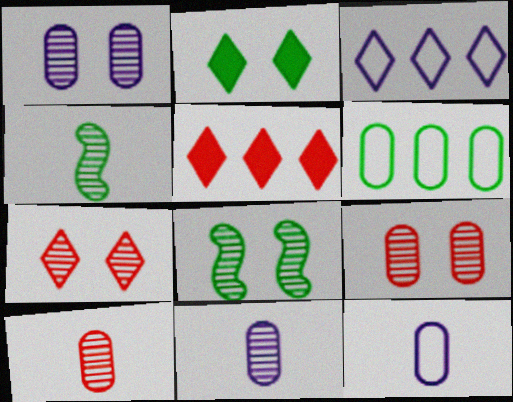[[1, 7, 8], 
[2, 4, 6], 
[5, 8, 12]]